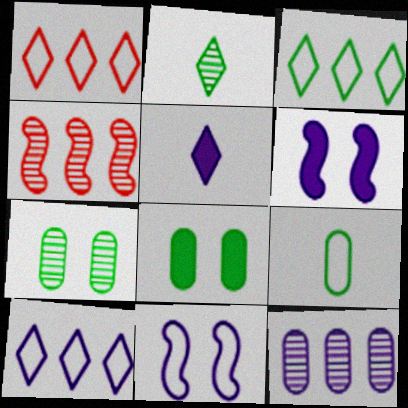[[1, 3, 10], 
[1, 9, 11], 
[5, 11, 12]]